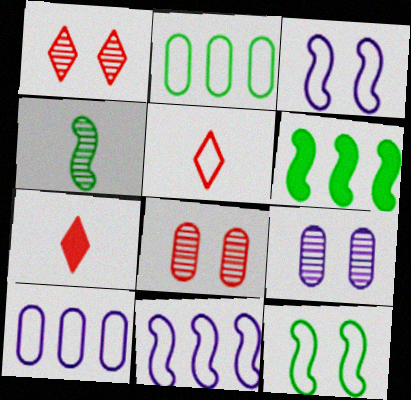[[2, 3, 5], 
[4, 6, 12], 
[5, 6, 9], 
[5, 10, 12]]